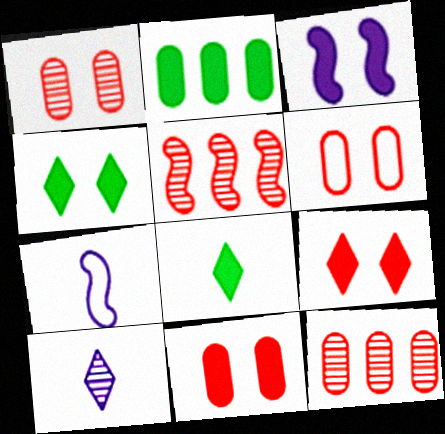[[1, 6, 11], 
[3, 4, 11], 
[4, 7, 12]]